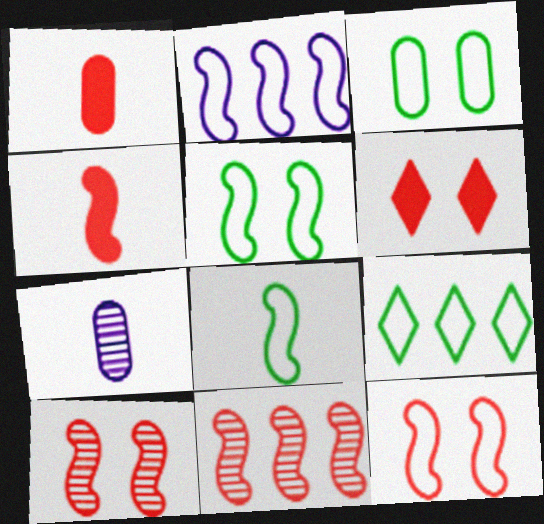[[2, 8, 12], 
[3, 8, 9], 
[4, 11, 12]]